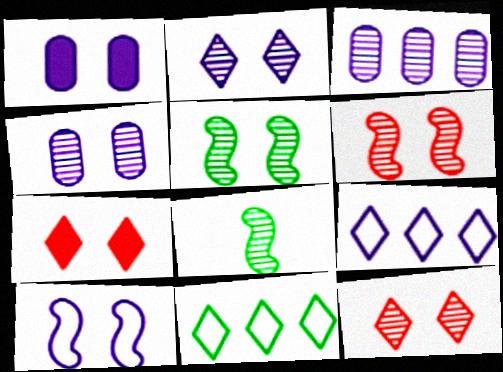[[1, 2, 10], 
[3, 8, 12], 
[4, 5, 12]]